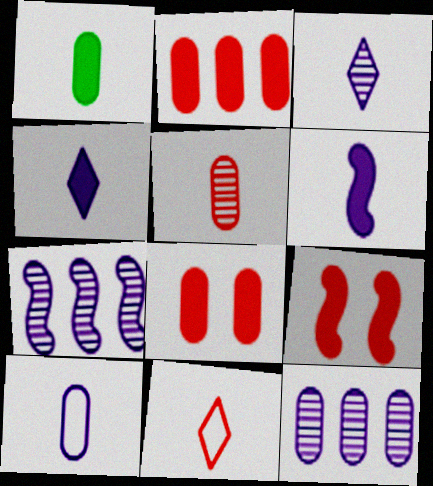[[1, 5, 10], 
[3, 6, 10]]